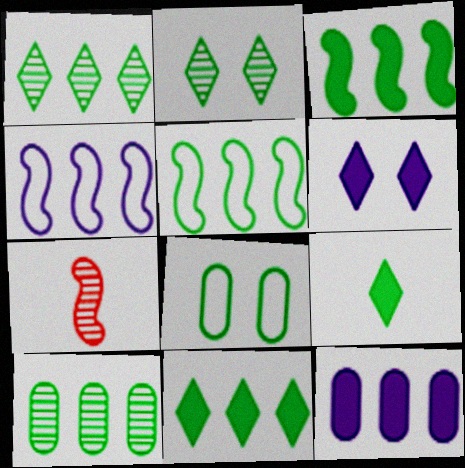[[5, 10, 11]]